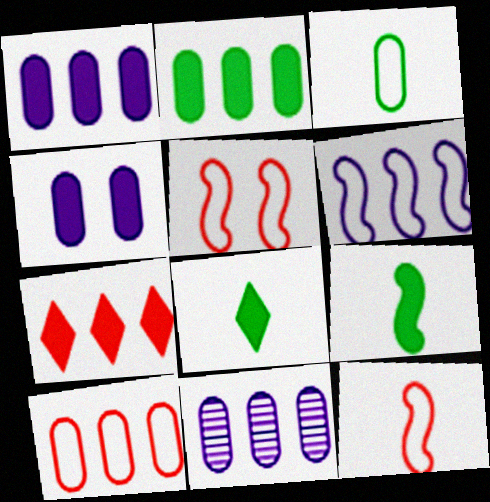[[2, 10, 11], 
[4, 7, 9], 
[5, 8, 11]]